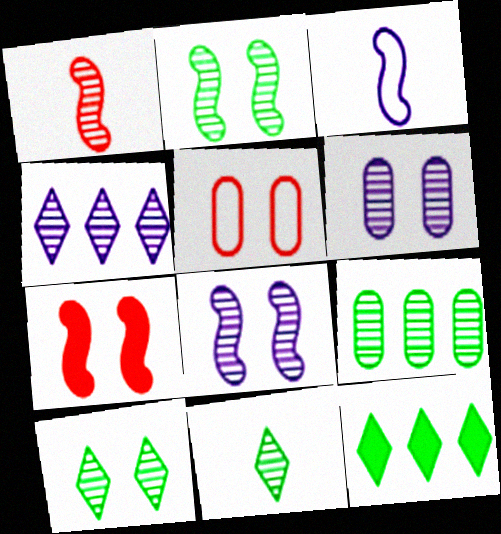[[2, 9, 11]]